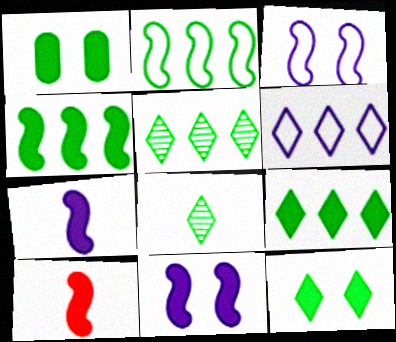[[1, 2, 8], 
[4, 10, 11]]